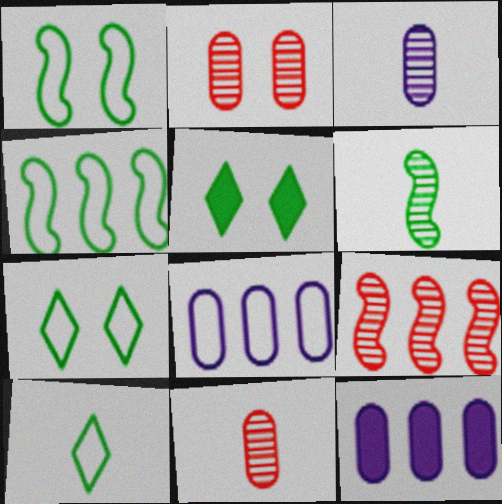[]